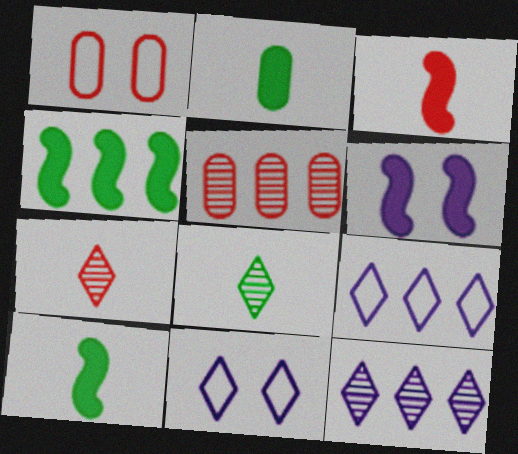[[1, 10, 12], 
[3, 4, 6], 
[4, 5, 9], 
[5, 10, 11]]